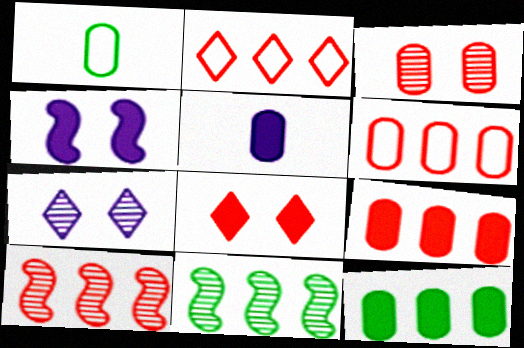[[2, 9, 10]]